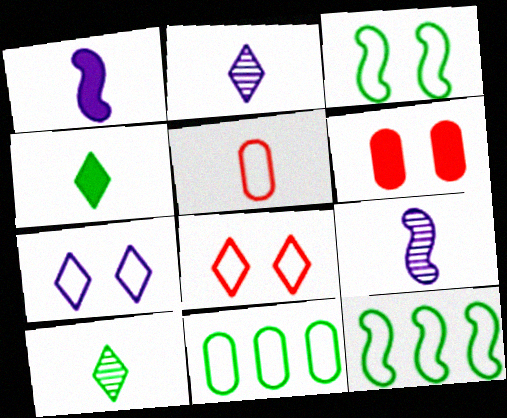[[1, 5, 10], 
[2, 6, 12], 
[4, 5, 9], 
[5, 7, 12]]